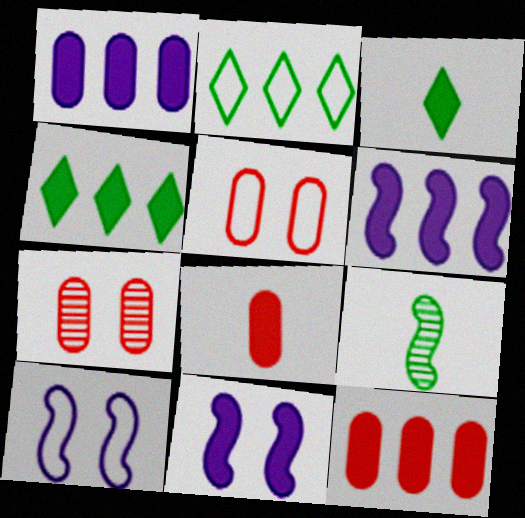[[3, 11, 12], 
[4, 6, 12], 
[4, 8, 11]]